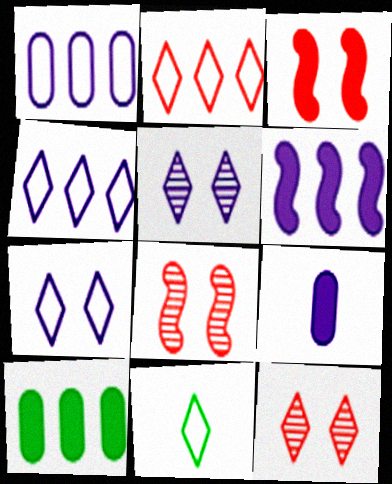[[2, 7, 11]]